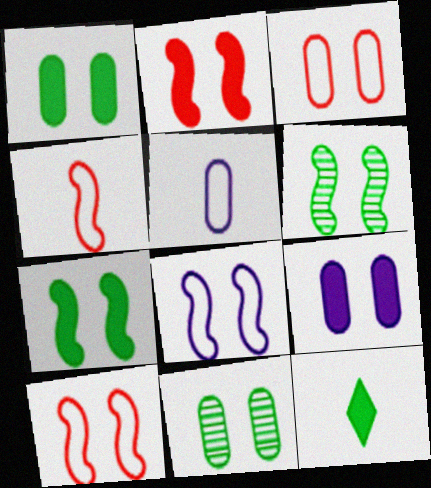[[2, 6, 8], 
[3, 9, 11]]